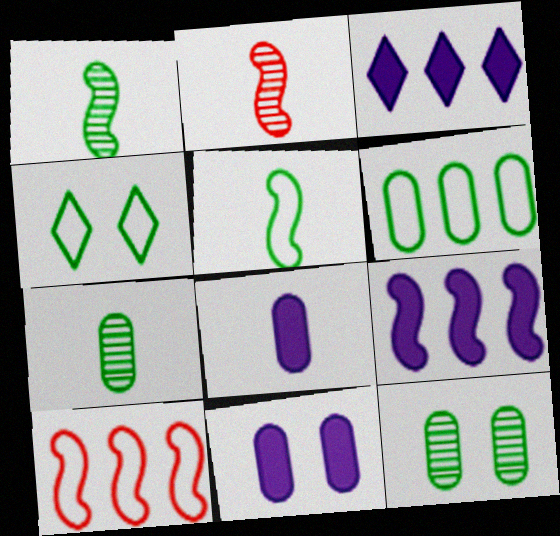[[4, 5, 6]]